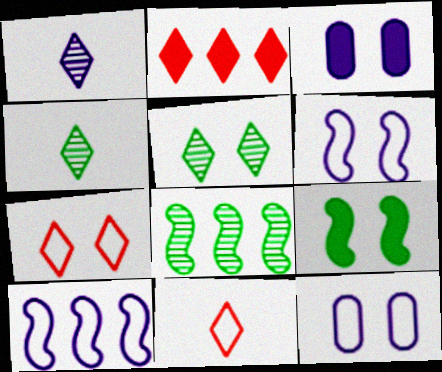[[1, 3, 10], 
[3, 8, 11]]